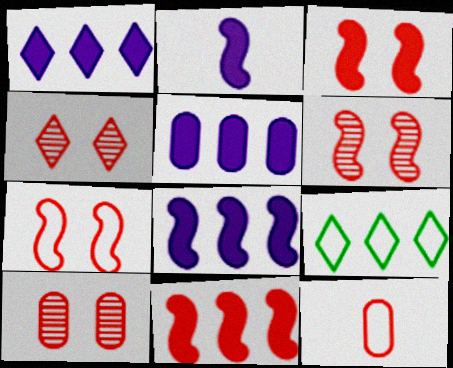[[1, 5, 8], 
[2, 9, 10], 
[3, 6, 7], 
[4, 6, 10], 
[4, 11, 12]]